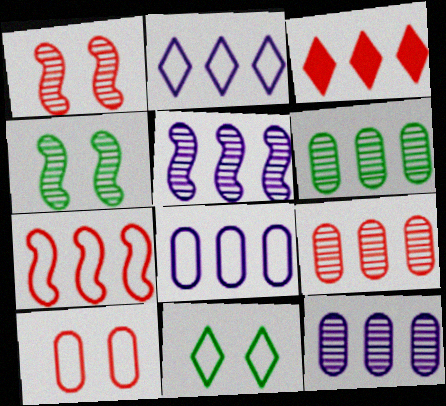[[3, 7, 9], 
[6, 9, 12]]